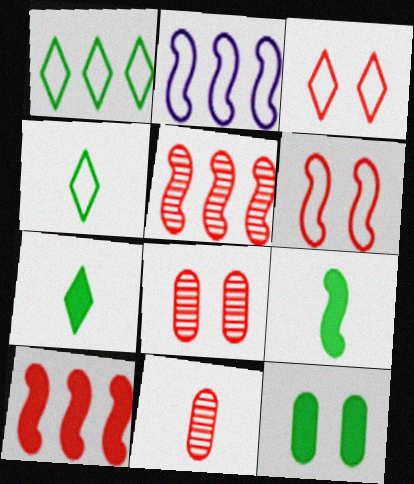[[2, 7, 8], 
[3, 10, 11]]